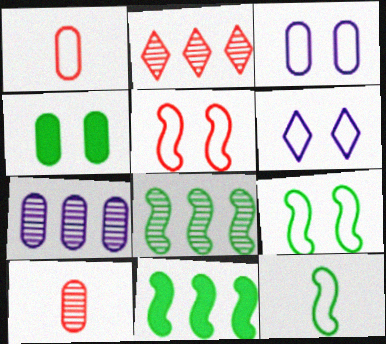[[1, 4, 7], 
[2, 7, 8], 
[6, 10, 11]]